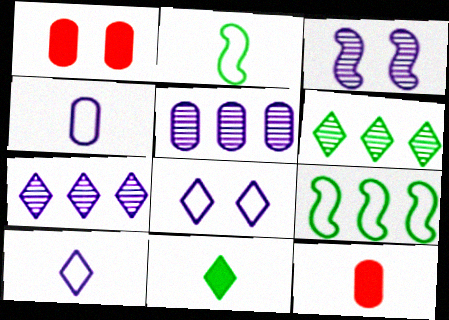[[1, 2, 7]]